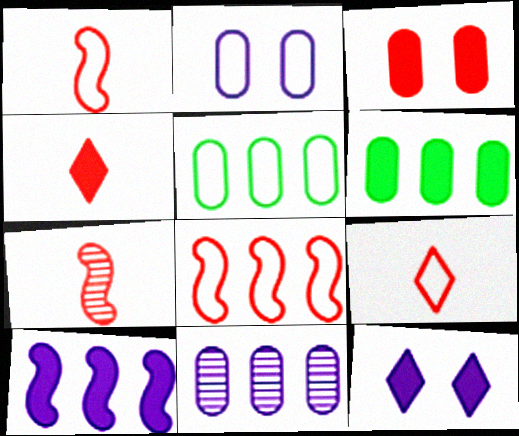[[5, 7, 12]]